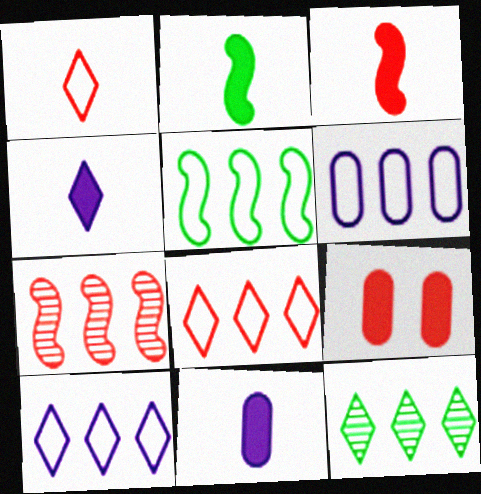[[1, 7, 9], 
[5, 6, 8]]